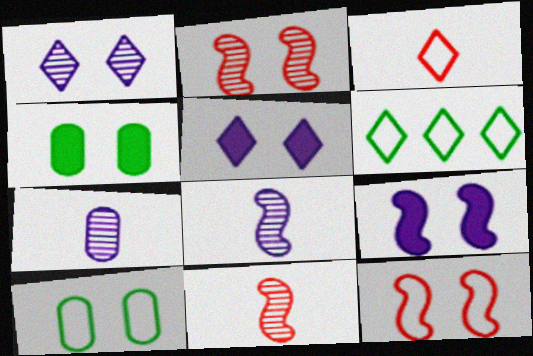[[1, 4, 12], 
[2, 5, 10]]